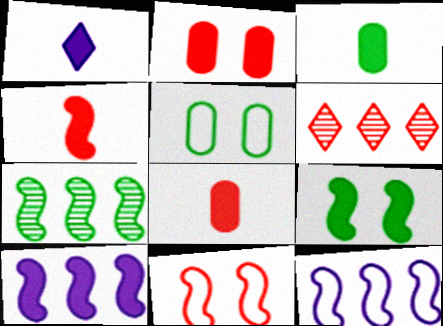[[1, 3, 4], 
[4, 9, 10], 
[6, 8, 11]]